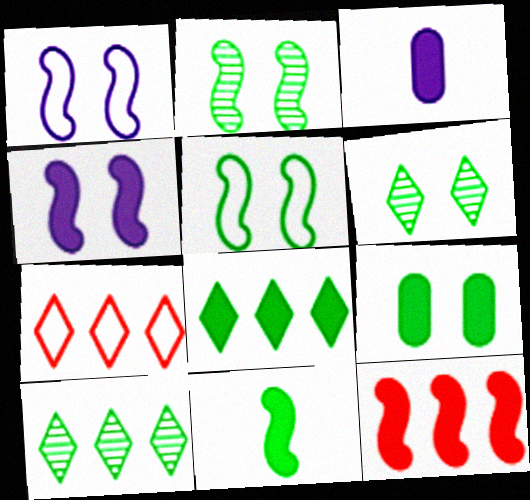[[2, 3, 7], 
[4, 11, 12], 
[5, 6, 9], 
[8, 9, 11]]